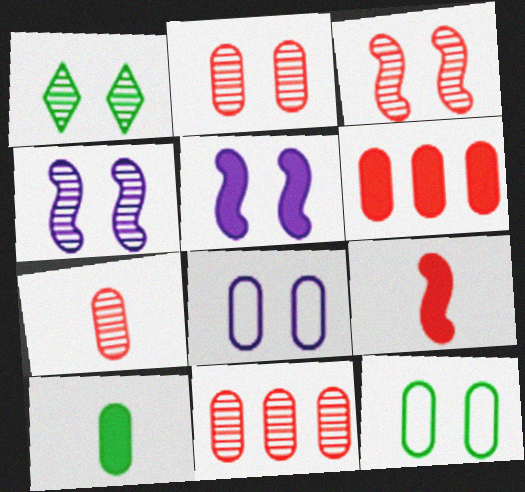[[1, 2, 4], 
[2, 7, 11], 
[8, 10, 11]]